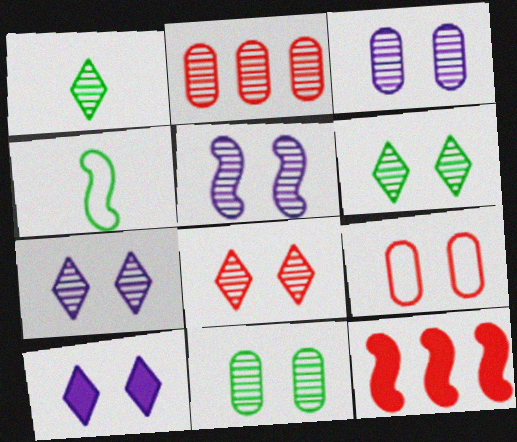[[1, 2, 5], 
[2, 4, 10], 
[3, 5, 7], 
[4, 5, 12], 
[5, 8, 11], 
[6, 7, 8]]